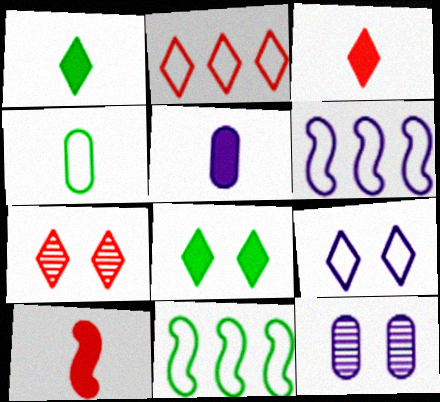[[1, 5, 10], 
[2, 3, 7], 
[3, 11, 12], 
[5, 7, 11], 
[7, 8, 9]]